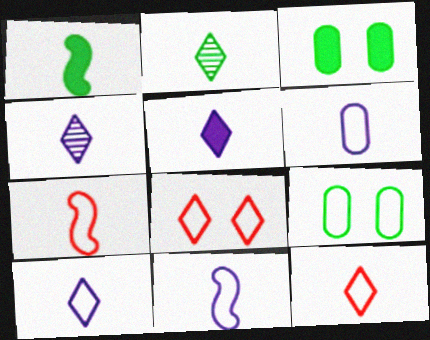[[2, 5, 12], 
[4, 5, 10], 
[6, 10, 11]]